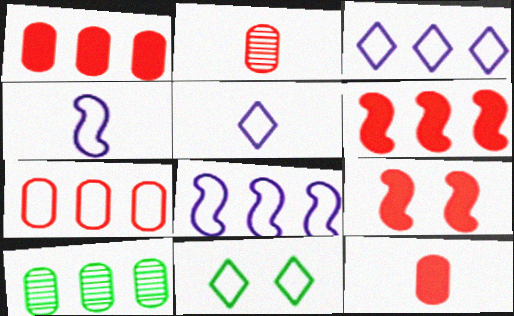[[3, 6, 10], 
[4, 7, 11], 
[5, 9, 10]]